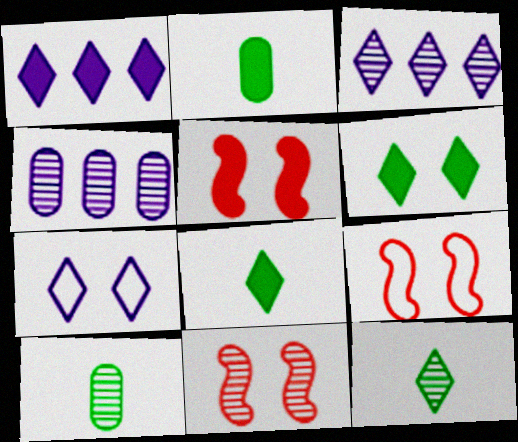[[1, 2, 5], 
[1, 9, 10], 
[2, 3, 9], 
[3, 10, 11], 
[4, 8, 9], 
[4, 11, 12], 
[5, 9, 11]]